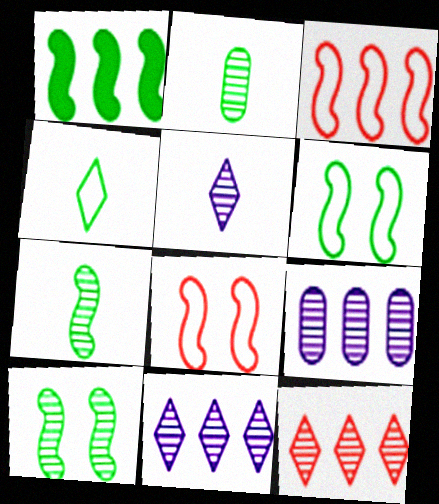[[1, 6, 7]]